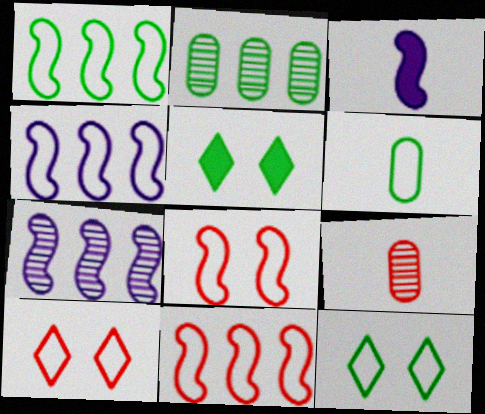[[1, 4, 11], 
[1, 6, 12], 
[2, 3, 10], 
[4, 5, 9], 
[4, 6, 10]]